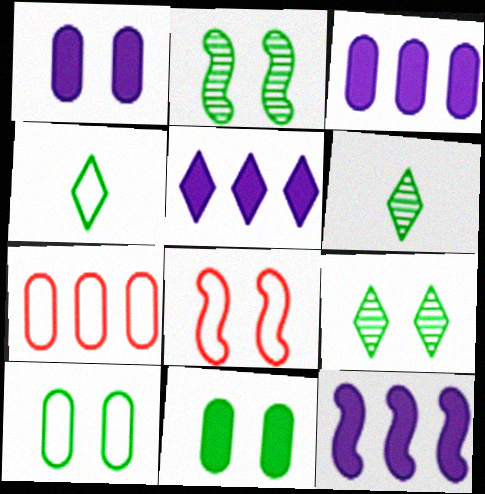[[1, 8, 9], 
[3, 5, 12], 
[3, 6, 8]]